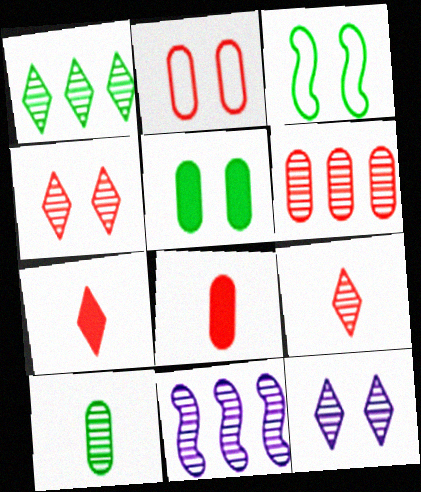[[1, 6, 11], 
[1, 9, 12], 
[2, 6, 8], 
[4, 10, 11]]